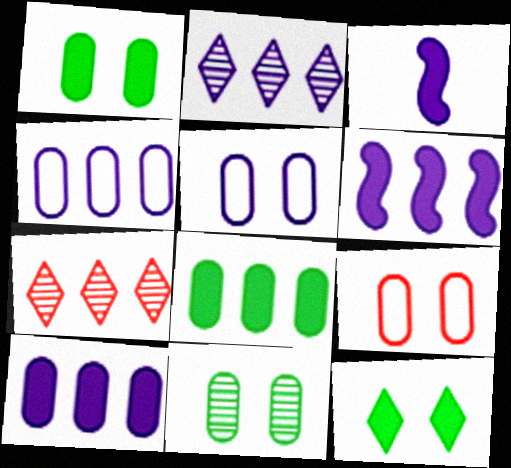[[2, 3, 5], 
[2, 4, 6]]